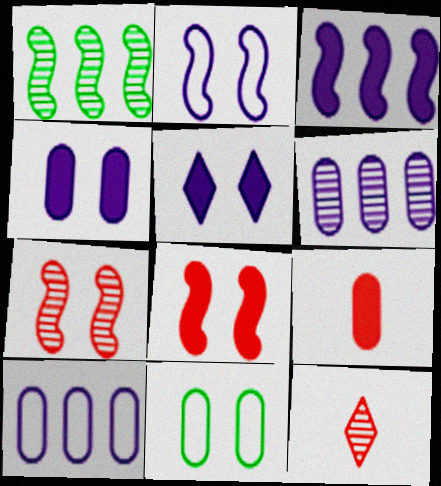[[3, 11, 12], 
[5, 7, 11], 
[6, 9, 11]]